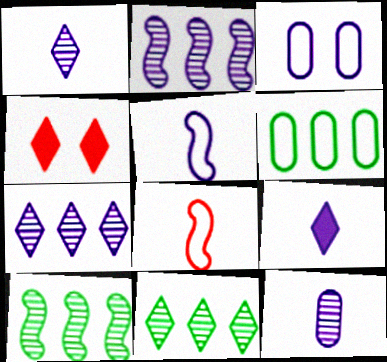[[2, 3, 9], 
[5, 9, 12]]